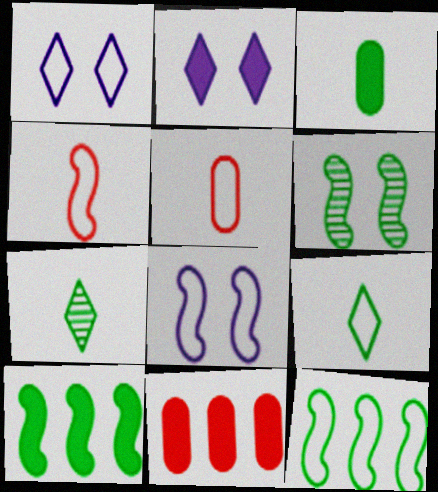[[1, 5, 12], 
[4, 8, 12], 
[7, 8, 11]]